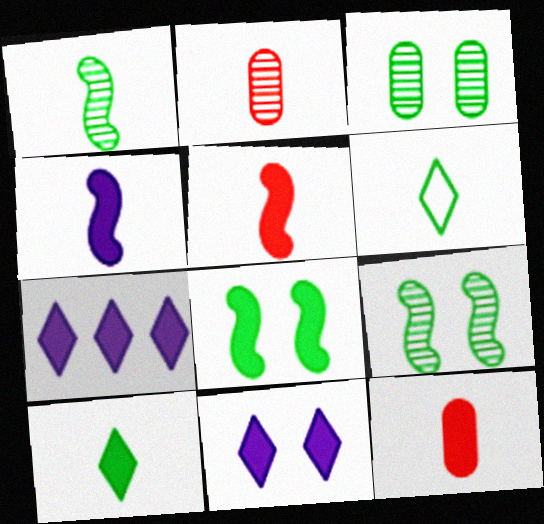[[2, 4, 6], 
[4, 10, 12], 
[7, 8, 12]]